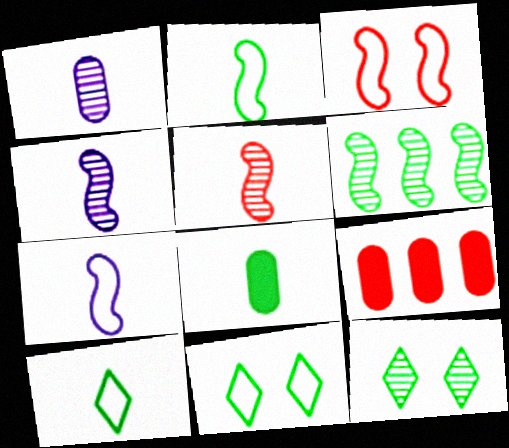[[4, 9, 11], 
[6, 8, 11], 
[7, 9, 12]]